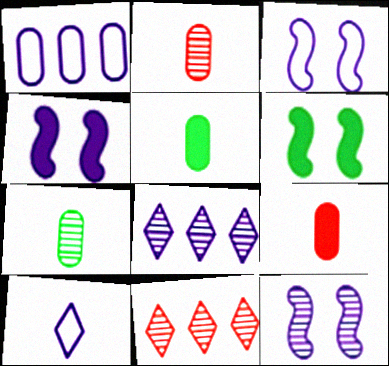[[1, 3, 10], 
[3, 4, 12], 
[3, 5, 11], 
[7, 11, 12]]